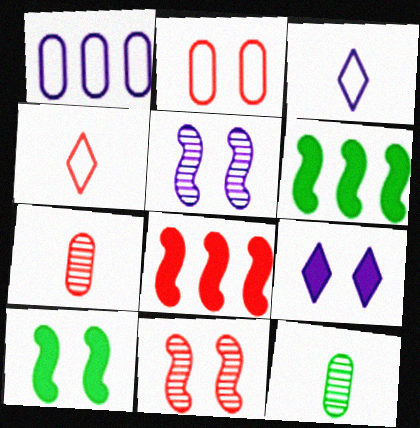[]